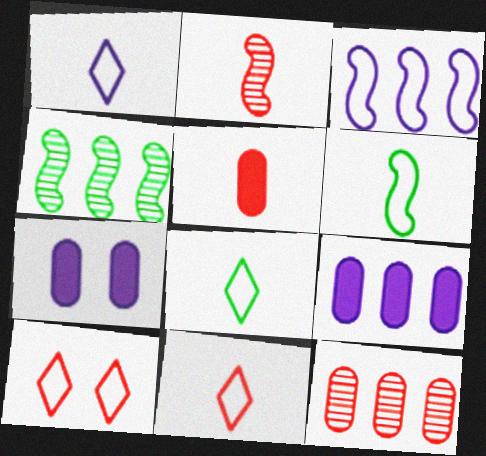[[1, 8, 11], 
[2, 5, 11], 
[4, 7, 11]]